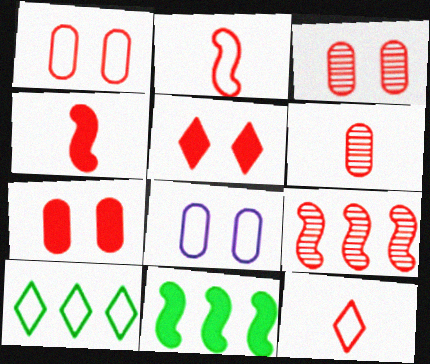[[1, 3, 7], 
[2, 8, 10], 
[4, 6, 12], 
[7, 9, 12]]